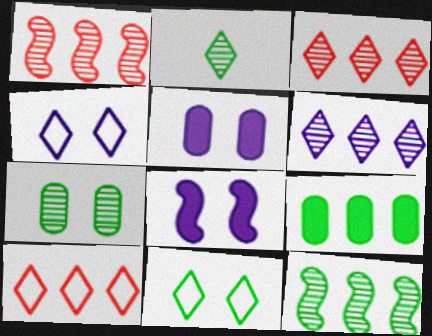[[2, 7, 12]]